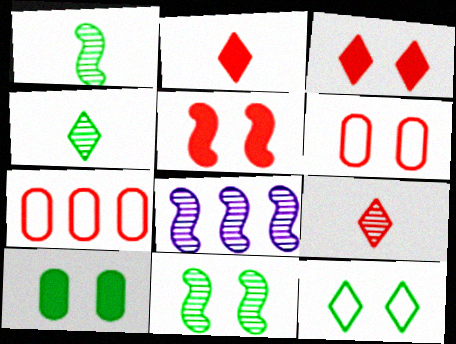[[5, 7, 9], 
[10, 11, 12]]